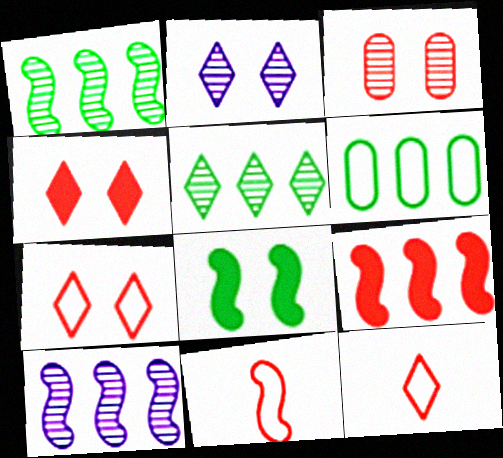[[3, 9, 12], 
[8, 10, 11]]